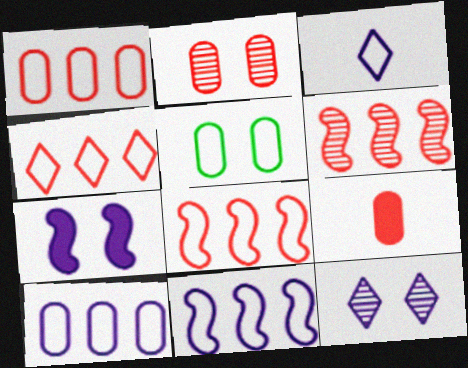[[1, 2, 9], 
[1, 4, 8], 
[3, 5, 8]]